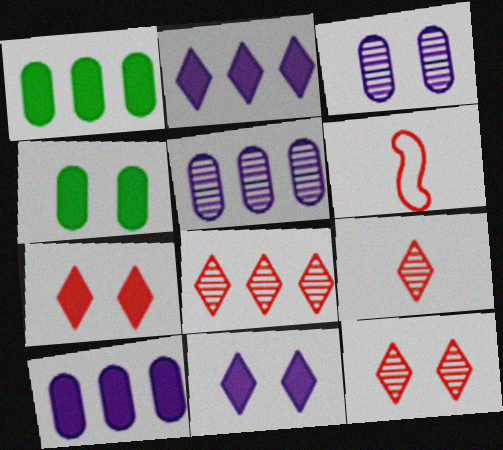[[8, 9, 12]]